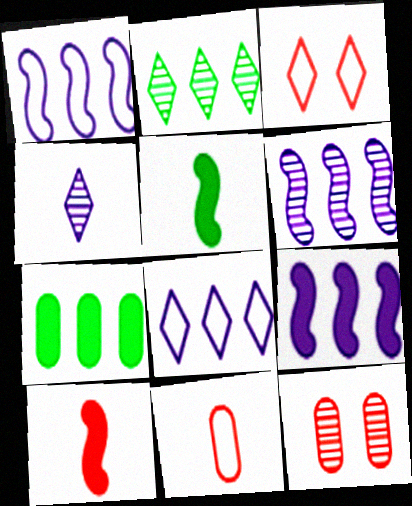[[1, 6, 9], 
[4, 5, 11], 
[5, 8, 12]]